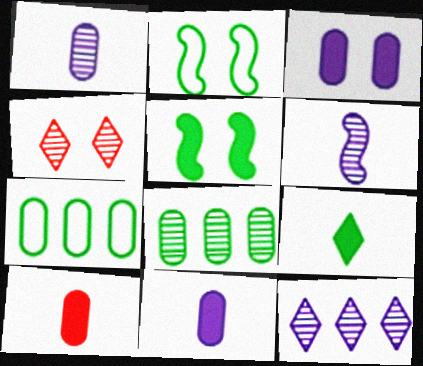[[2, 3, 4], 
[2, 8, 9], 
[2, 10, 12], 
[4, 6, 8]]